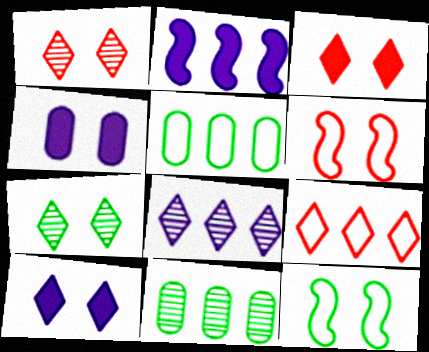[[1, 4, 12], 
[2, 9, 11], 
[4, 6, 7]]